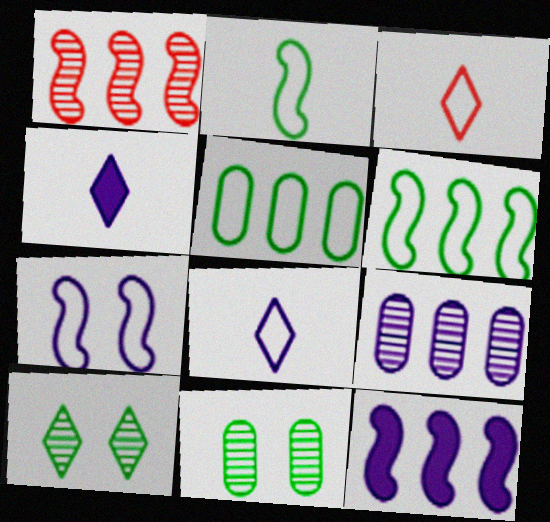[[1, 6, 12], 
[3, 5, 7], 
[3, 11, 12], 
[4, 7, 9]]